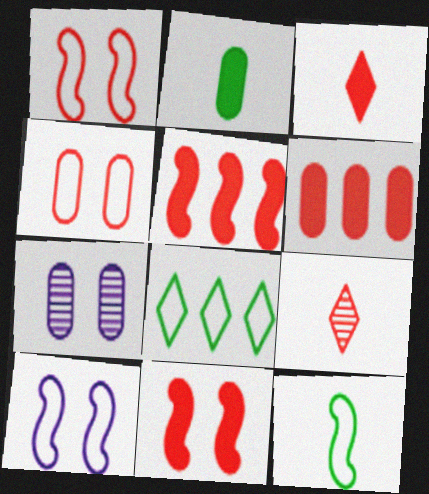[[1, 6, 9], 
[3, 6, 11], 
[4, 5, 9]]